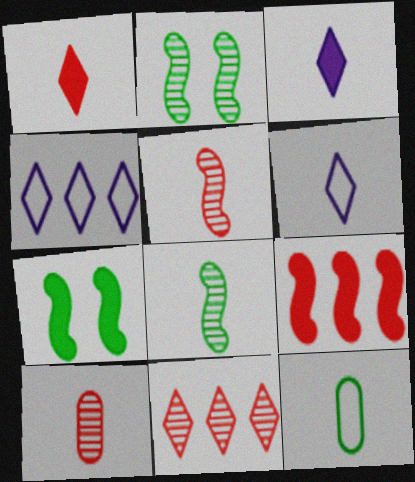[[3, 5, 12], 
[4, 7, 10]]